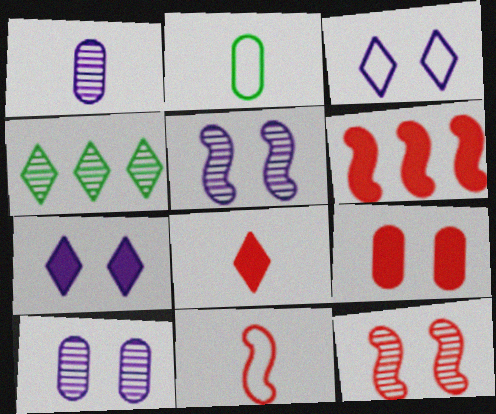[[1, 4, 12], 
[3, 4, 8], 
[6, 8, 9], 
[6, 11, 12]]